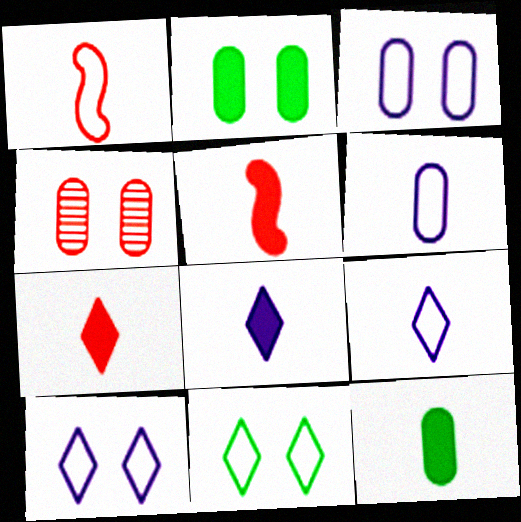[[2, 3, 4], 
[5, 8, 12]]